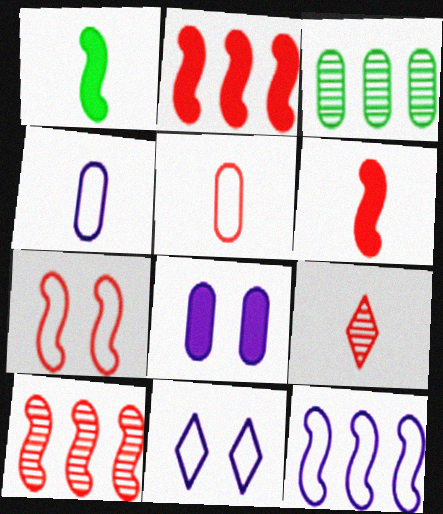[[1, 4, 9], 
[3, 5, 8], 
[3, 6, 11], 
[4, 11, 12], 
[5, 6, 9], 
[6, 7, 10]]